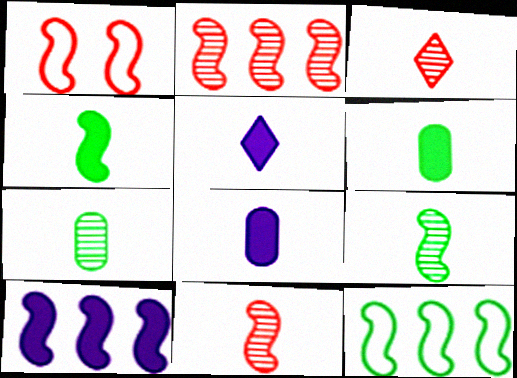[[1, 9, 10], 
[2, 10, 12]]